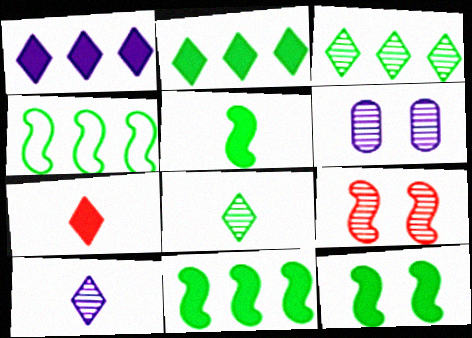[[4, 6, 7], 
[5, 11, 12]]